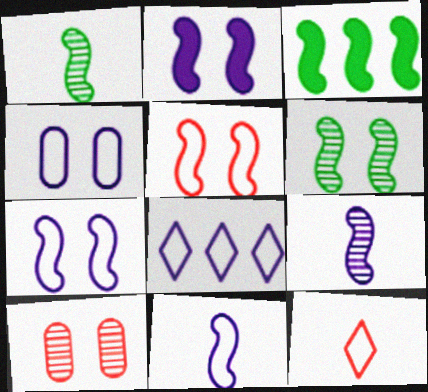[[2, 5, 6], 
[3, 5, 9], 
[4, 8, 11]]